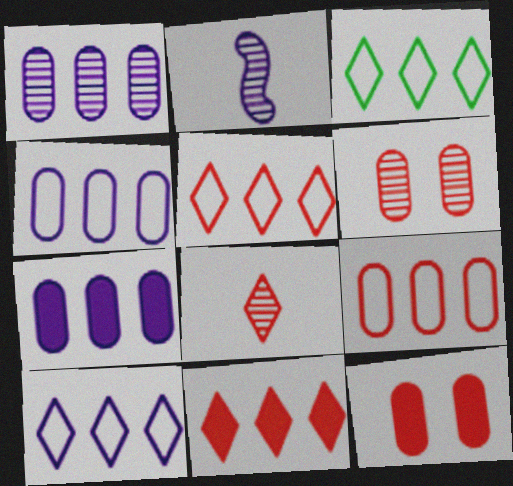[[1, 4, 7], 
[2, 3, 12], 
[3, 5, 10]]